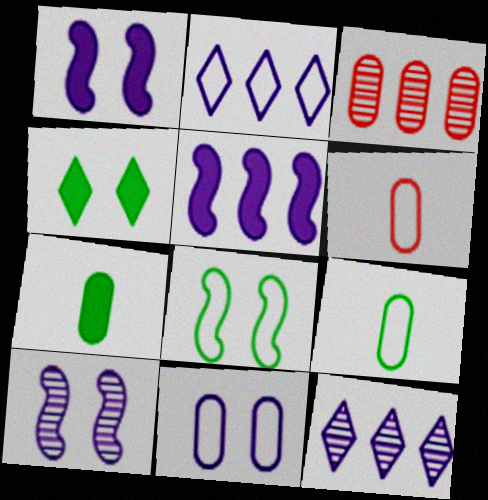[[2, 6, 8], 
[3, 7, 11]]